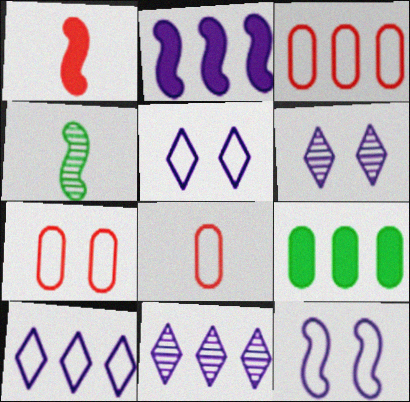[[3, 7, 8]]